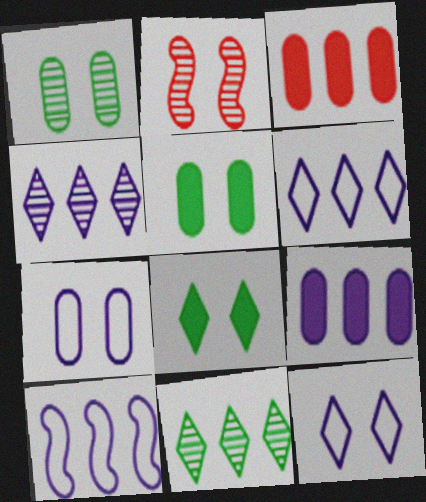[[2, 5, 12], 
[2, 7, 8], 
[3, 10, 11], 
[4, 9, 10]]